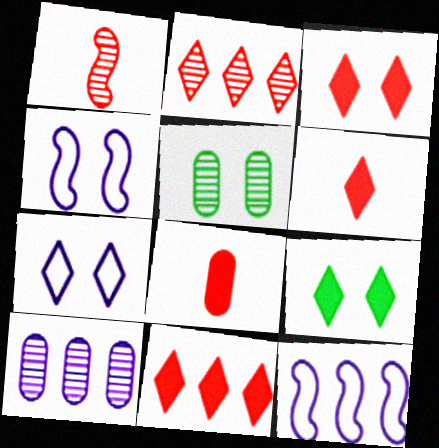[[3, 4, 5], 
[3, 6, 11], 
[5, 6, 12]]